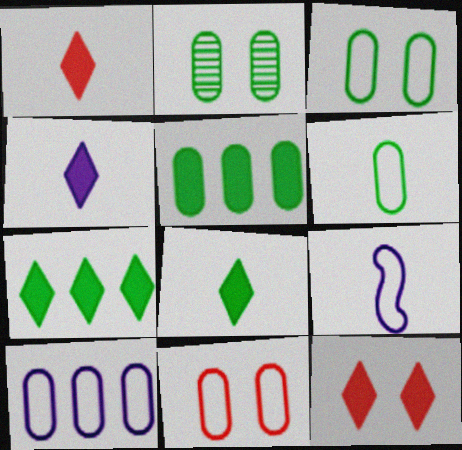[[1, 4, 8], 
[2, 5, 6], 
[4, 7, 12], 
[6, 10, 11]]